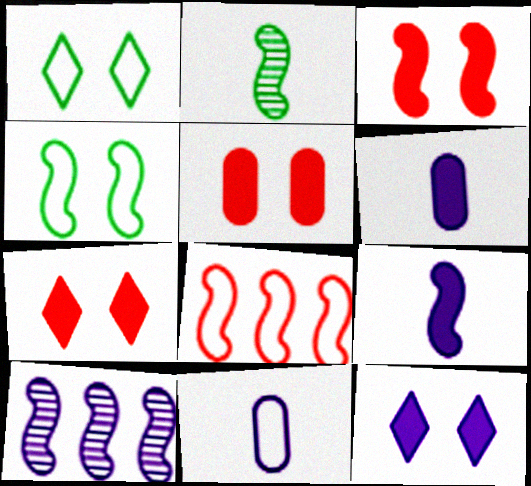[[1, 8, 11], 
[3, 5, 7], 
[10, 11, 12]]